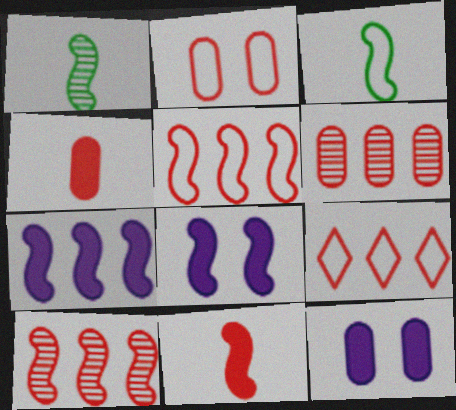[[1, 5, 8], 
[1, 9, 12], 
[2, 4, 6], 
[3, 8, 10]]